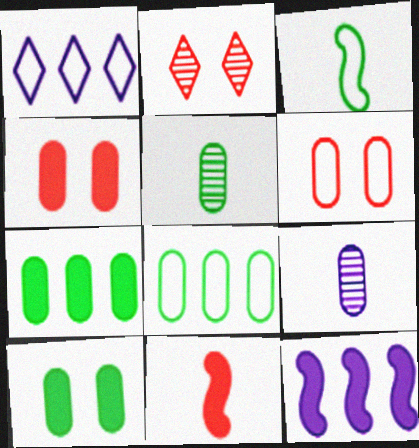[[1, 3, 6], 
[4, 8, 9], 
[5, 8, 10], 
[6, 7, 9]]